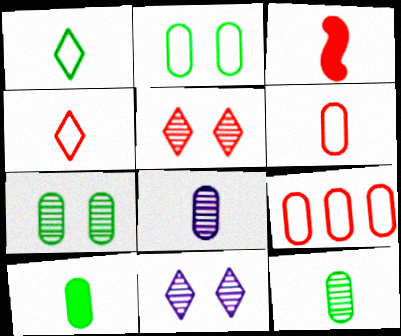[[1, 3, 8], 
[3, 5, 9], 
[6, 8, 10]]